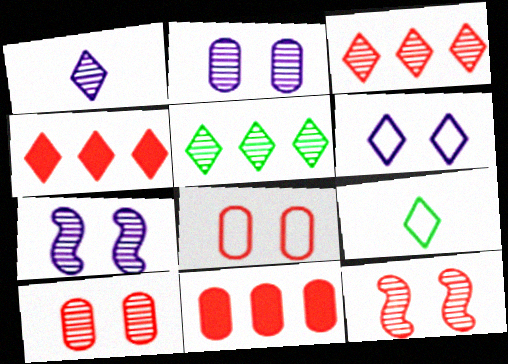[[7, 9, 11]]